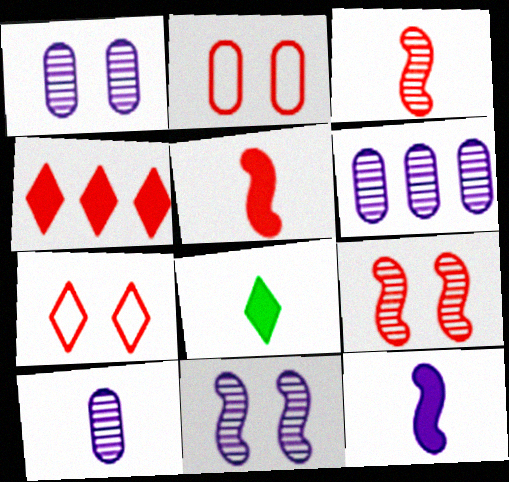[[1, 6, 10], 
[2, 3, 4]]